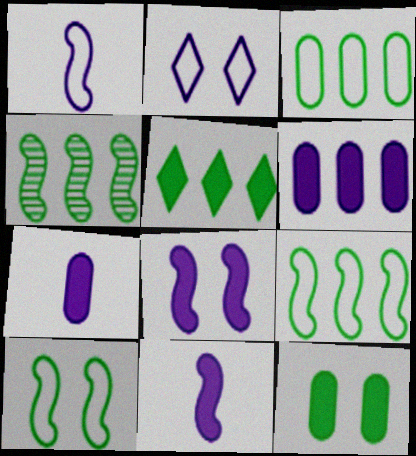[[3, 4, 5]]